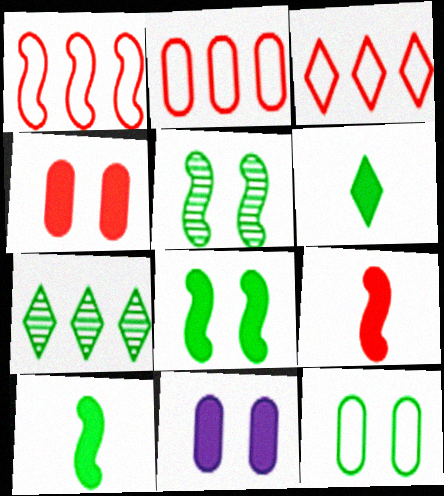[[1, 2, 3], 
[7, 10, 12]]